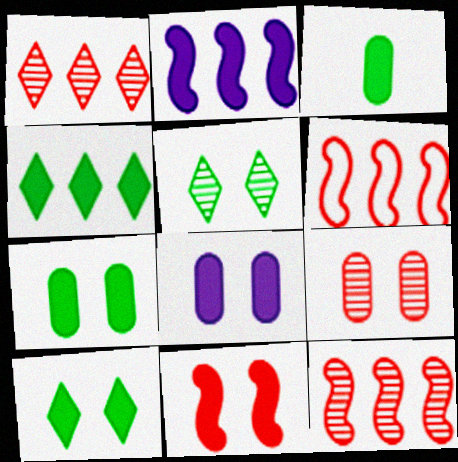[[8, 10, 11]]